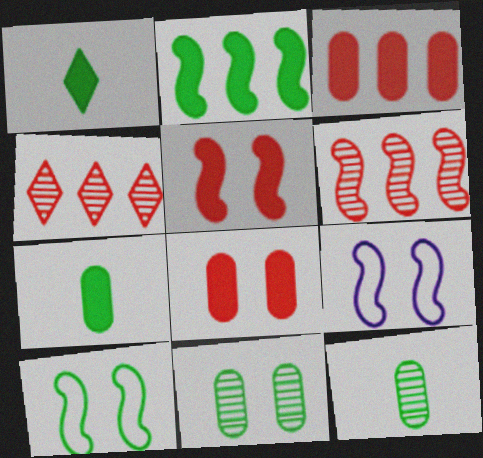[[4, 7, 9]]